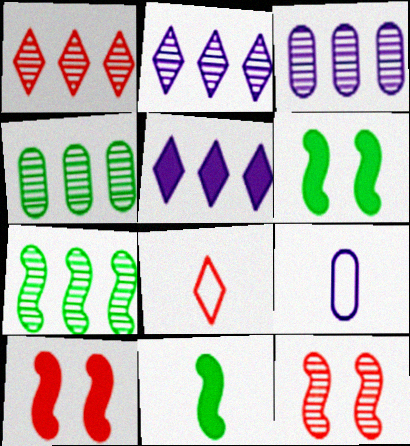[[1, 3, 7], 
[1, 6, 9], 
[3, 6, 8]]